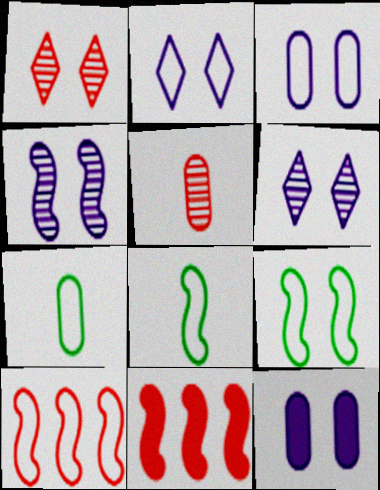[[1, 9, 12], 
[2, 4, 12], 
[2, 7, 10], 
[4, 8, 11], 
[6, 7, 11]]